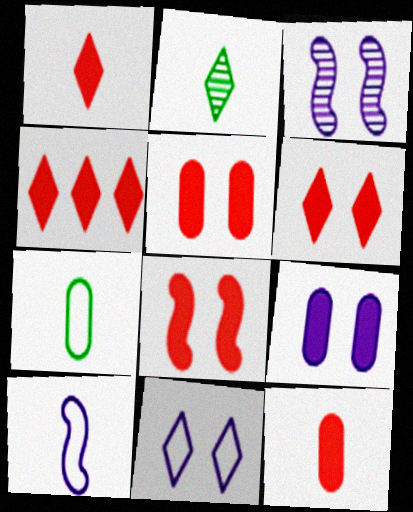[[1, 4, 6], 
[2, 4, 11], 
[2, 10, 12], 
[3, 4, 7], 
[3, 9, 11], 
[4, 8, 12], 
[5, 6, 8]]